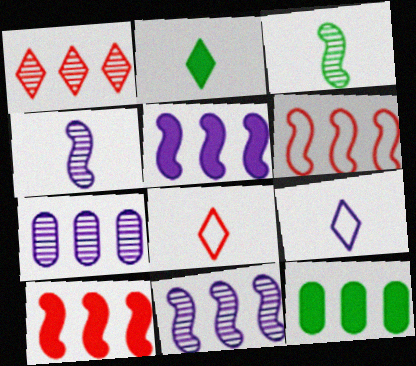[]